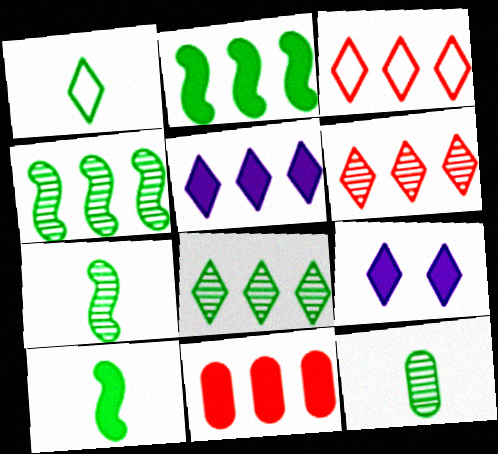[[1, 6, 9], 
[1, 10, 12], 
[2, 5, 11], 
[3, 5, 8], 
[9, 10, 11]]